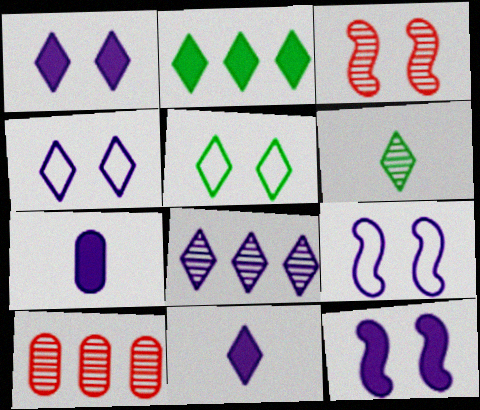[[2, 5, 6], 
[4, 8, 11], 
[7, 8, 9]]